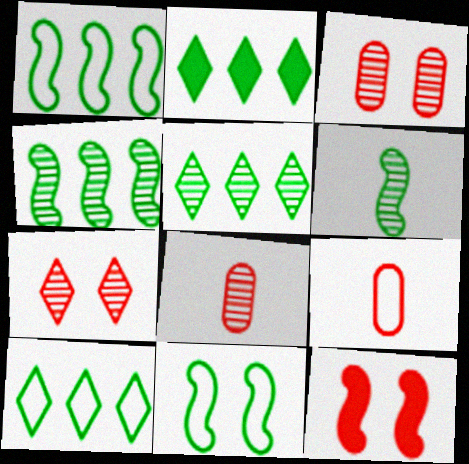[[2, 5, 10]]